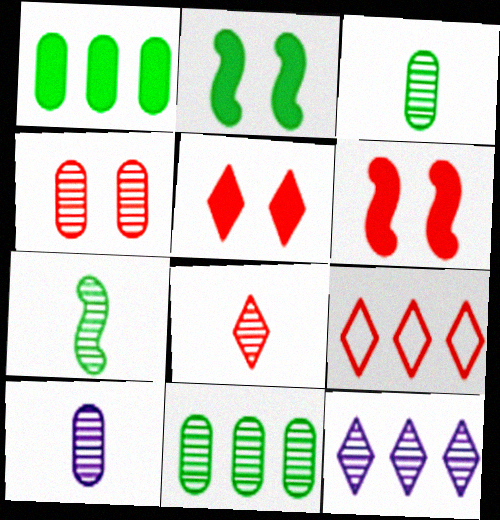[[2, 9, 10], 
[4, 7, 12], 
[4, 10, 11], 
[5, 8, 9], 
[7, 8, 10]]